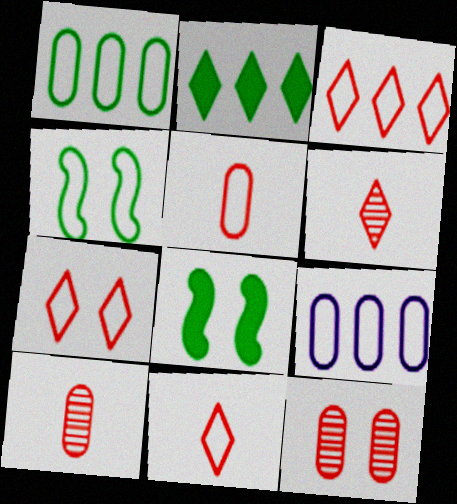[[3, 7, 11], 
[4, 9, 11], 
[6, 8, 9]]